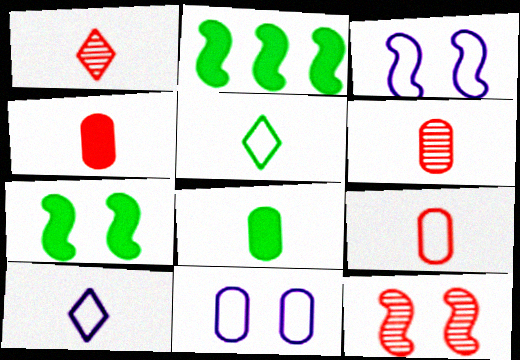[[1, 2, 11], 
[3, 7, 12], 
[4, 6, 9]]